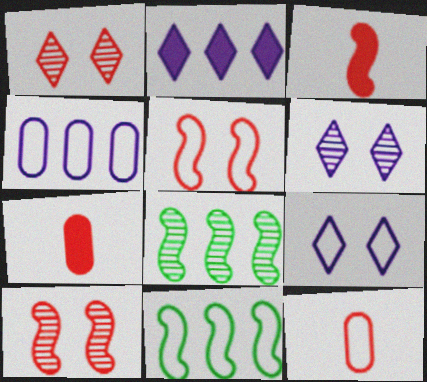[[6, 7, 11], 
[7, 8, 9], 
[9, 11, 12]]